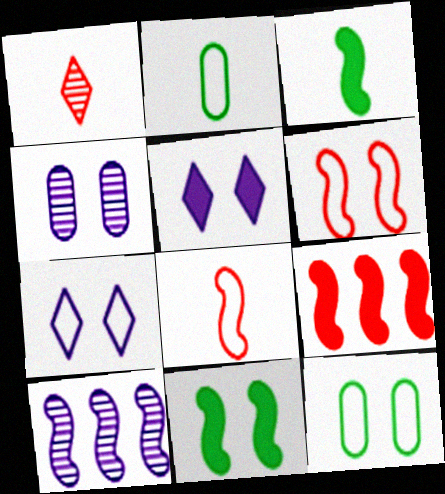[[3, 6, 10], 
[6, 7, 12], 
[8, 10, 11]]